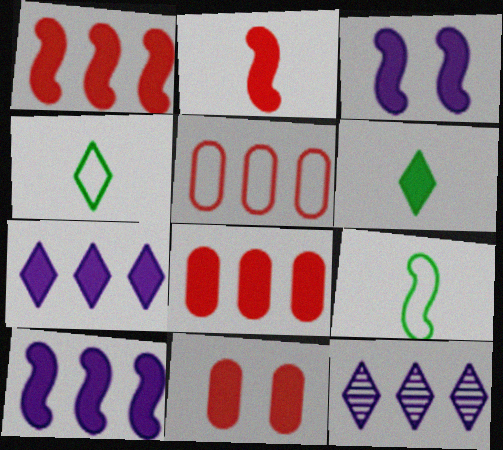[[3, 6, 8], 
[6, 10, 11], 
[9, 11, 12]]